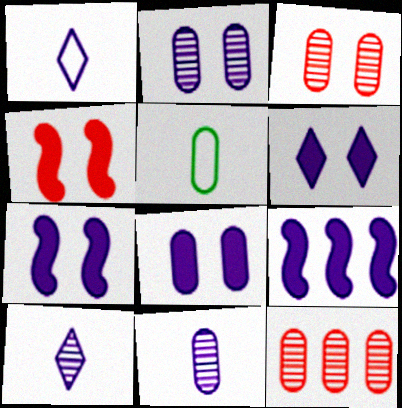[[1, 2, 9], 
[5, 8, 12], 
[6, 7, 8]]